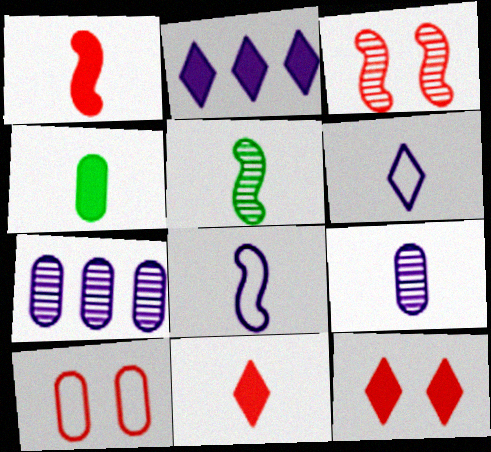[[1, 5, 8], 
[2, 5, 10], 
[3, 10, 12], 
[4, 7, 10]]